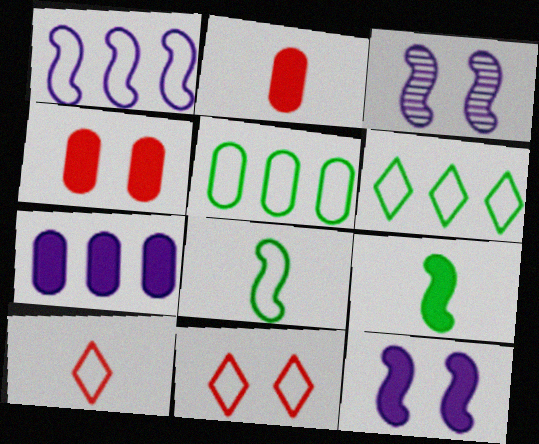[[2, 3, 6]]